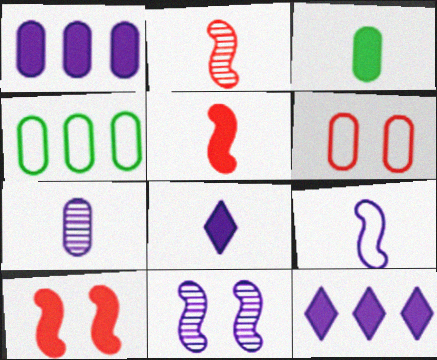[[3, 5, 8], 
[3, 10, 12], 
[7, 8, 9]]